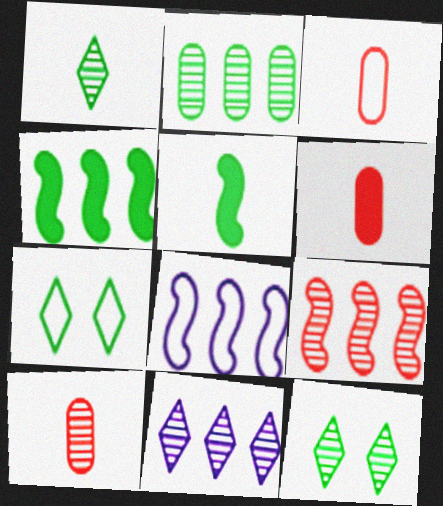[[2, 5, 7], 
[2, 9, 11], 
[3, 6, 10], 
[3, 7, 8], 
[4, 8, 9], 
[6, 8, 12]]